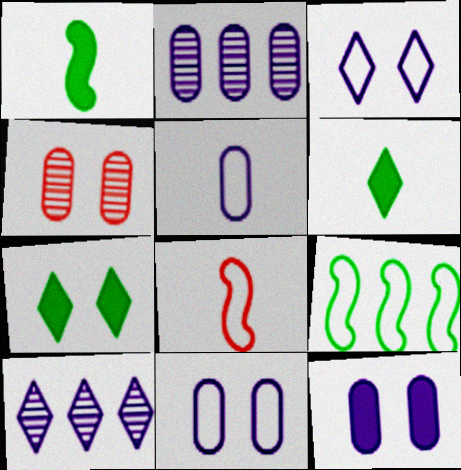[[2, 5, 12], 
[2, 7, 8]]